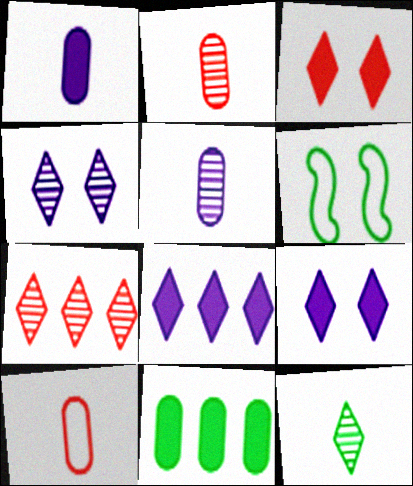[[1, 6, 7], 
[2, 6, 8], 
[4, 7, 12], 
[6, 11, 12]]